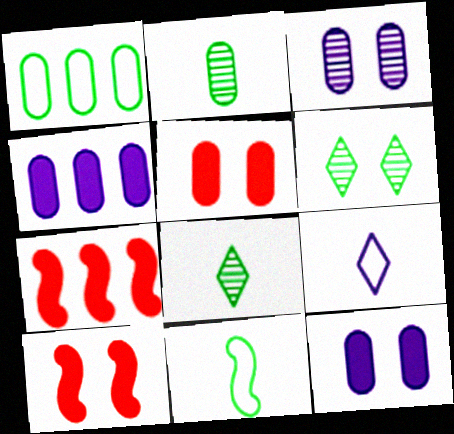[]